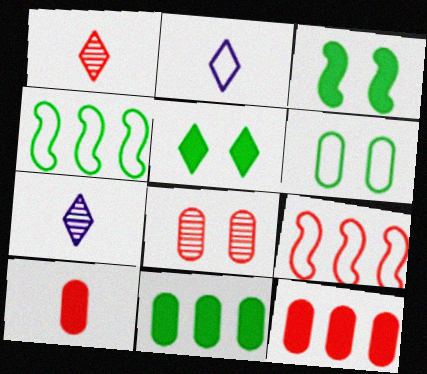[[2, 6, 9]]